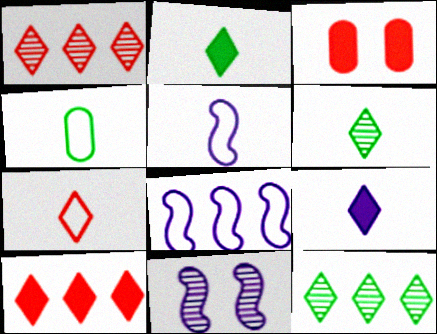[[3, 5, 12], 
[3, 6, 8], 
[4, 5, 7], 
[4, 10, 11], 
[6, 7, 9]]